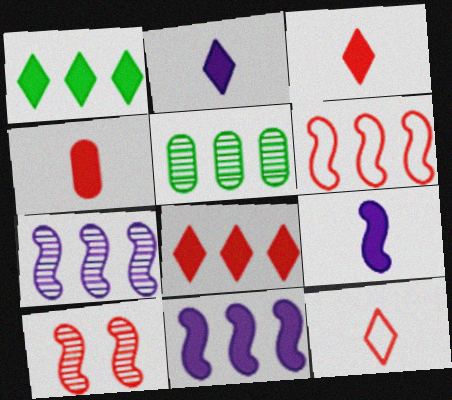[]